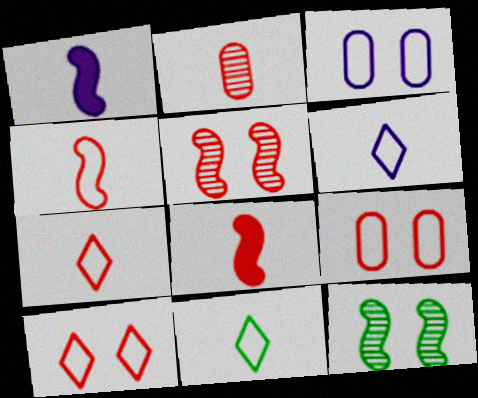[[1, 2, 11], 
[2, 7, 8], 
[6, 7, 11]]